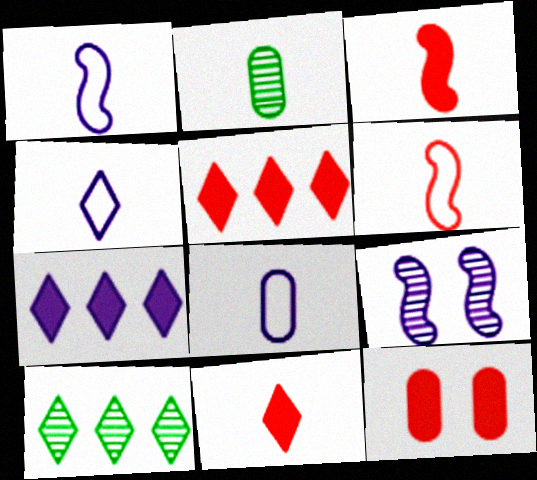[[1, 2, 11], 
[1, 4, 8], 
[1, 10, 12], 
[2, 3, 4], 
[3, 5, 12], 
[7, 8, 9]]